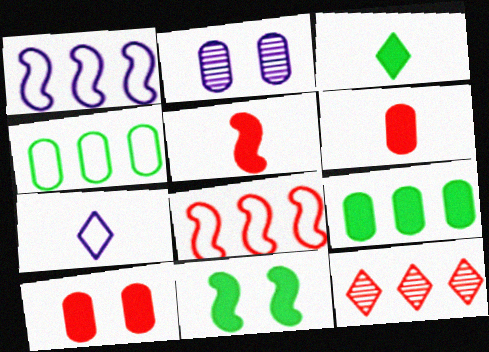[[1, 9, 12], 
[2, 3, 8], 
[2, 4, 6], 
[3, 9, 11]]